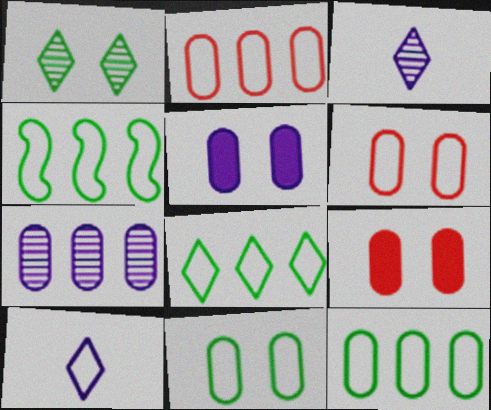[[3, 4, 9], 
[4, 6, 10], 
[4, 8, 12]]